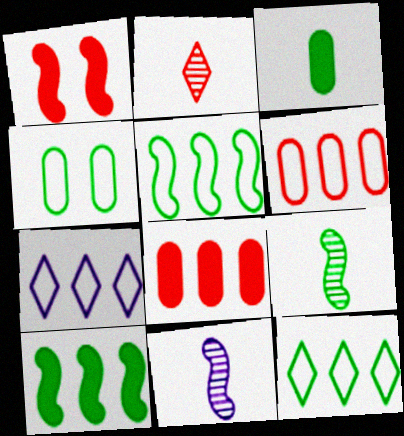[[1, 2, 6], 
[1, 5, 11], 
[5, 6, 7]]